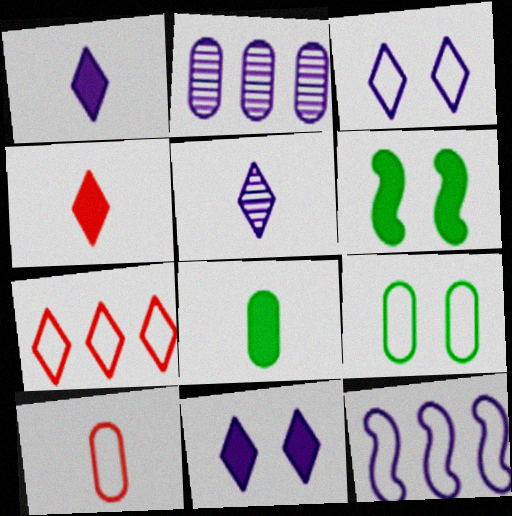[]